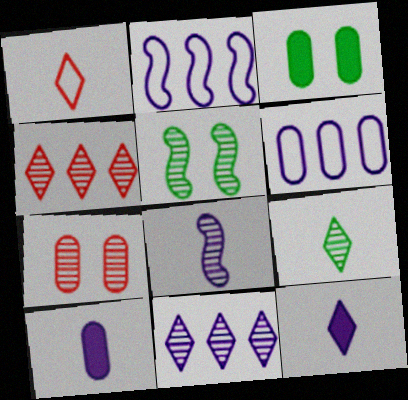[[1, 9, 12]]